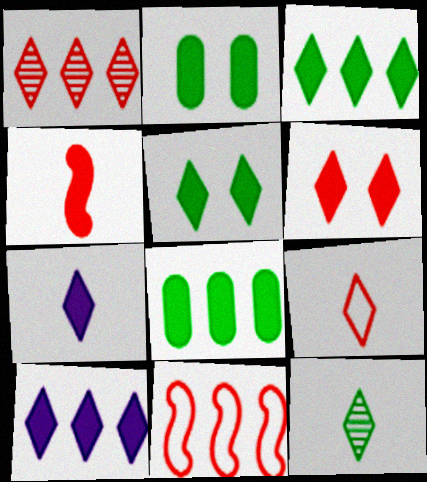[[1, 6, 9], 
[2, 4, 10], 
[3, 6, 7], 
[7, 9, 12]]